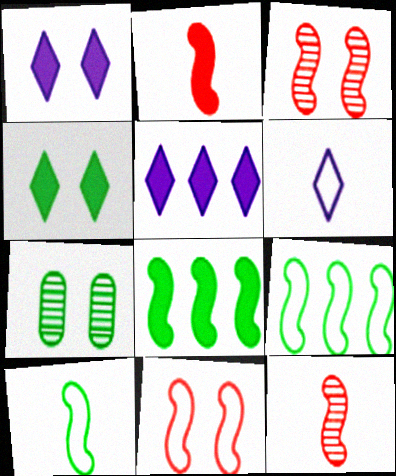[[1, 7, 11]]